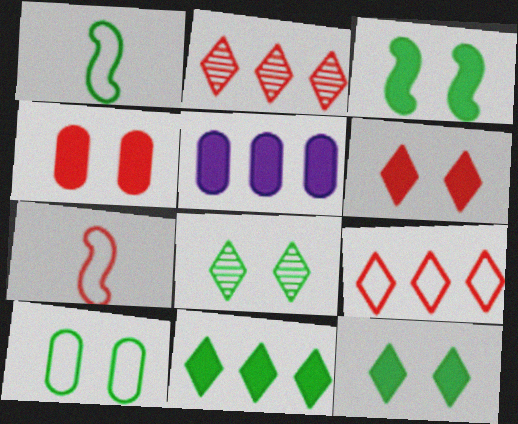[[2, 4, 7], 
[3, 8, 10], 
[5, 7, 8]]